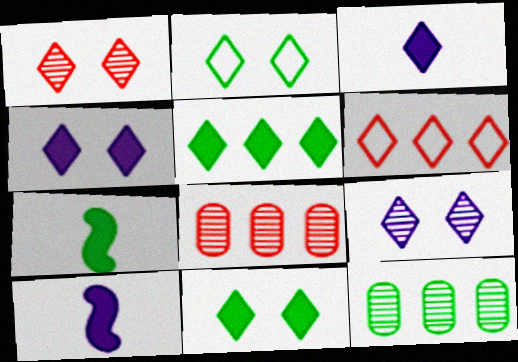[[1, 2, 4], 
[2, 7, 12], 
[2, 8, 10]]